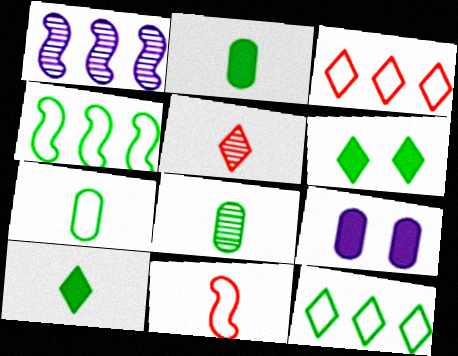[[2, 7, 8], 
[4, 5, 9], 
[4, 6, 8]]